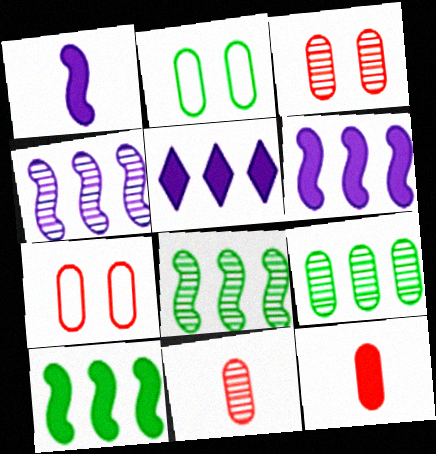[]